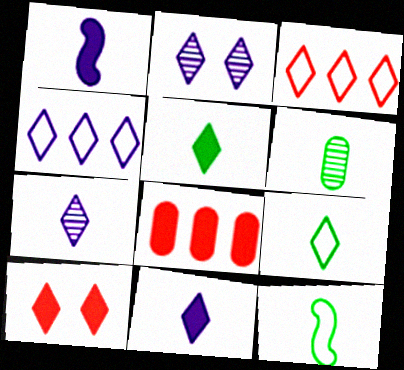[[2, 3, 5], 
[2, 4, 11], 
[2, 8, 12], 
[5, 6, 12]]